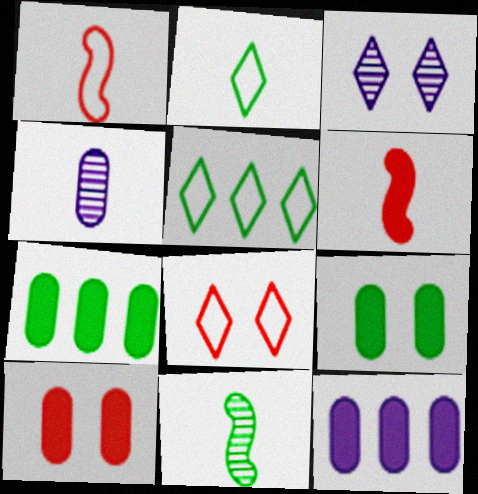[[1, 3, 7], 
[2, 4, 6], 
[5, 9, 11], 
[8, 11, 12]]